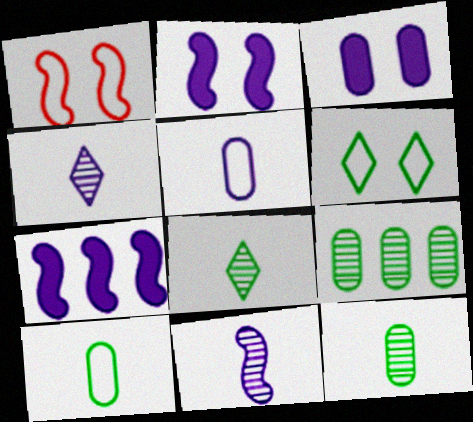[]